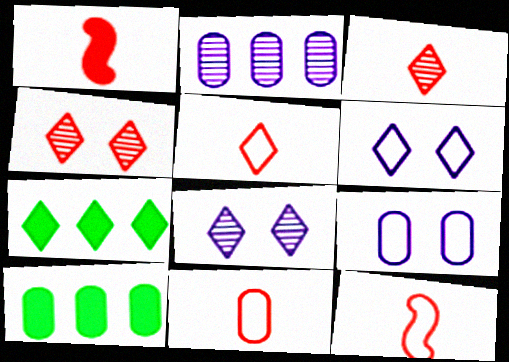[[1, 3, 11], 
[3, 6, 7], 
[5, 7, 8], 
[5, 11, 12], 
[8, 10, 12]]